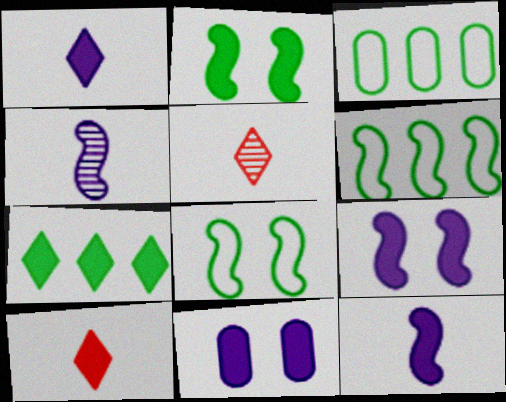[[3, 5, 9], 
[5, 6, 11]]